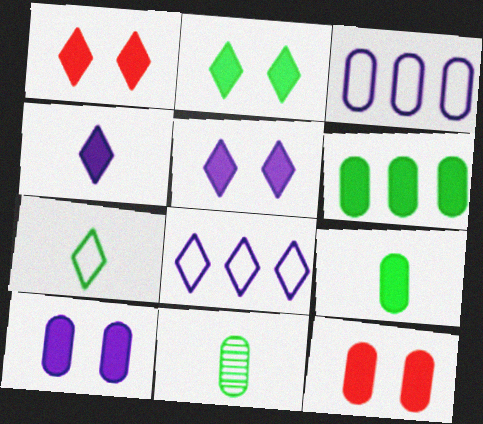[[1, 2, 5], 
[3, 11, 12]]